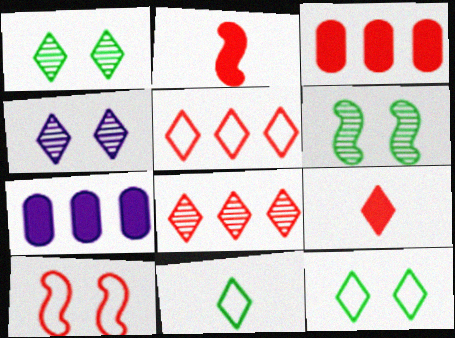[]